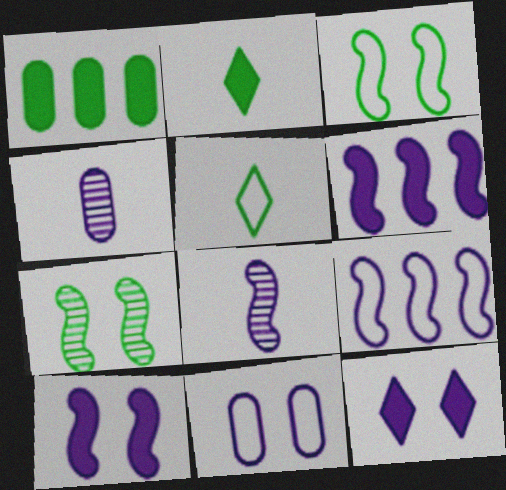[[1, 5, 7], 
[4, 9, 12], 
[8, 9, 10]]